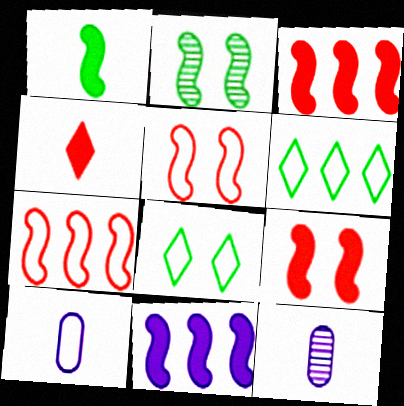[[1, 9, 11], 
[3, 8, 12], 
[5, 6, 10], 
[6, 9, 12], 
[7, 8, 10]]